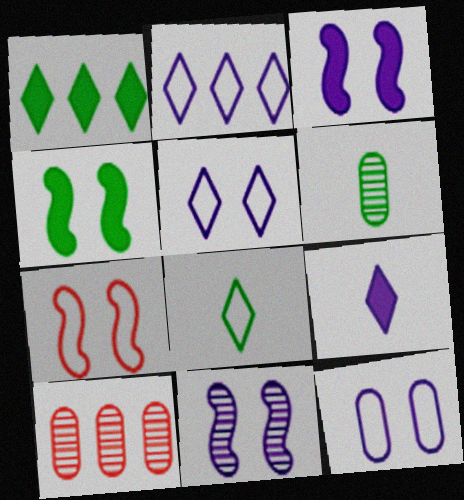[[3, 8, 10], 
[4, 7, 11]]